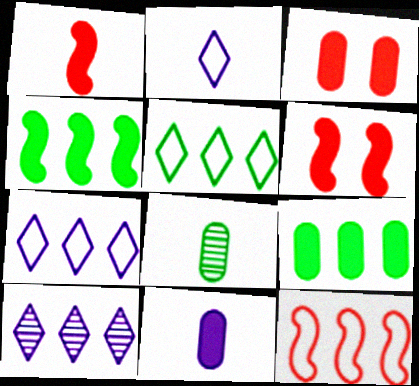[[1, 2, 8], 
[3, 9, 11], 
[6, 7, 8], 
[9, 10, 12]]